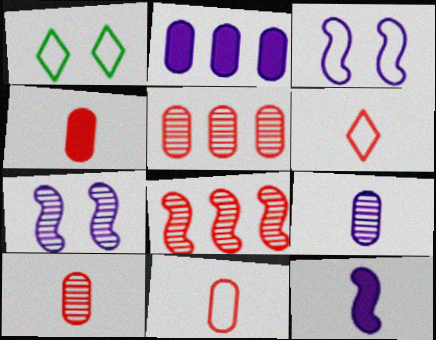[[1, 5, 12], 
[4, 10, 11]]